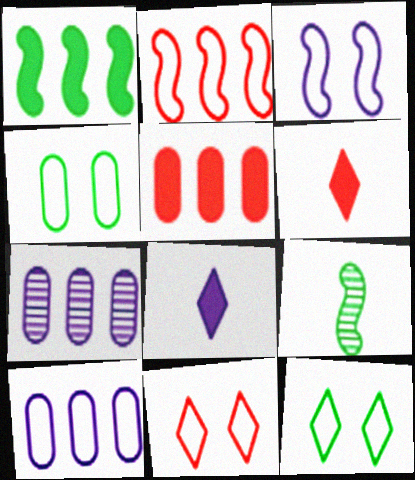[[3, 4, 11], 
[3, 7, 8]]